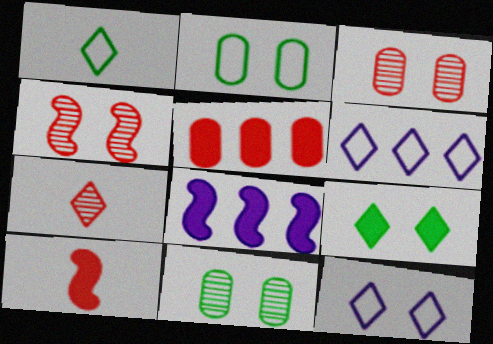[[1, 3, 8], 
[2, 7, 8], 
[6, 7, 9], 
[6, 10, 11]]